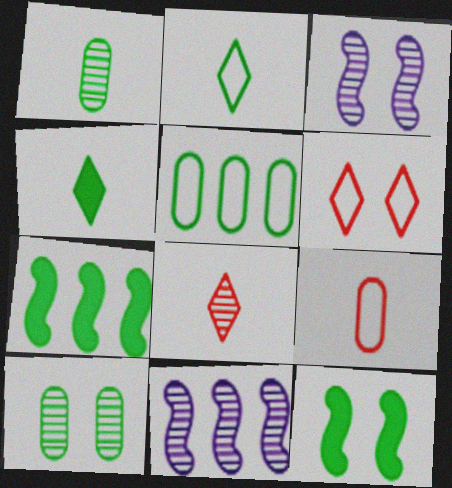[[2, 7, 10], 
[8, 10, 11]]